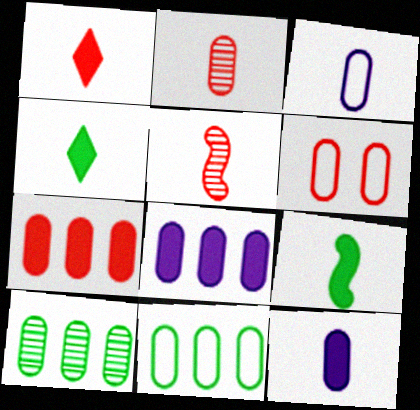[[1, 9, 12], 
[2, 6, 7], 
[3, 4, 5], 
[3, 6, 11], 
[6, 10, 12]]